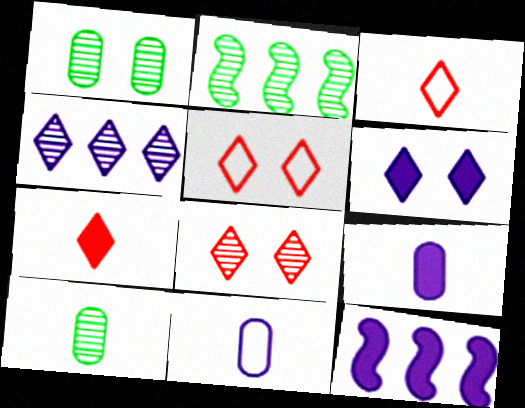[[1, 3, 12], 
[2, 5, 9], 
[5, 10, 12], 
[6, 9, 12]]